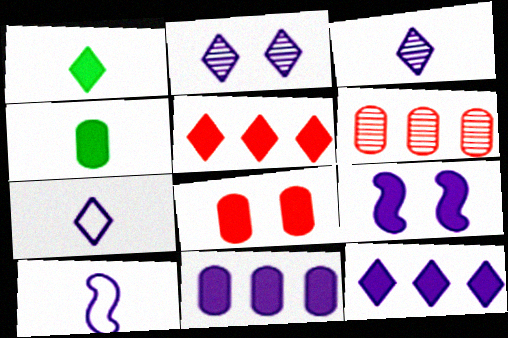[[2, 7, 12], 
[2, 10, 11], 
[4, 5, 9], 
[4, 8, 11]]